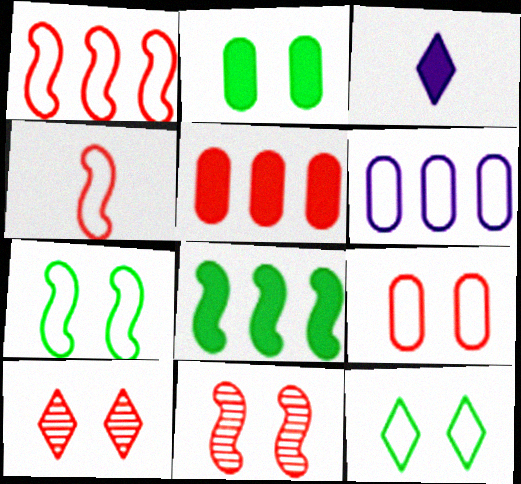[[4, 5, 10], 
[4, 6, 12]]